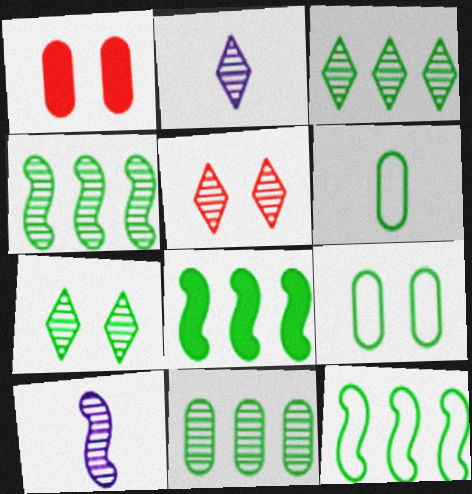[[1, 2, 12], 
[2, 3, 5], 
[3, 4, 11], 
[4, 8, 12], 
[5, 10, 11], 
[6, 7, 8]]